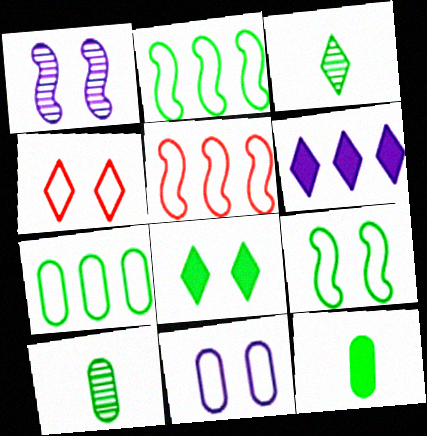[[2, 8, 10], 
[3, 4, 6], 
[4, 9, 11]]